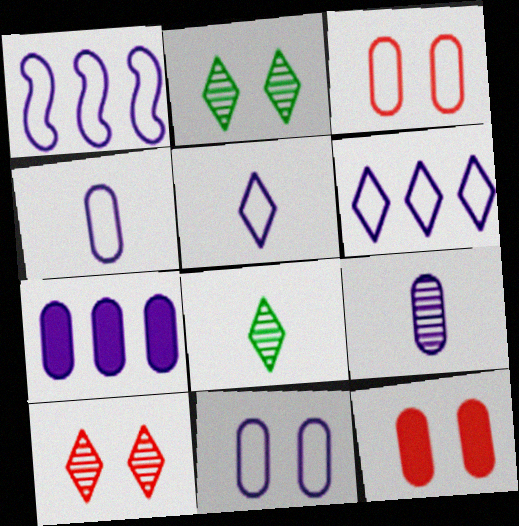[[1, 5, 11], 
[1, 8, 12], 
[7, 9, 11]]